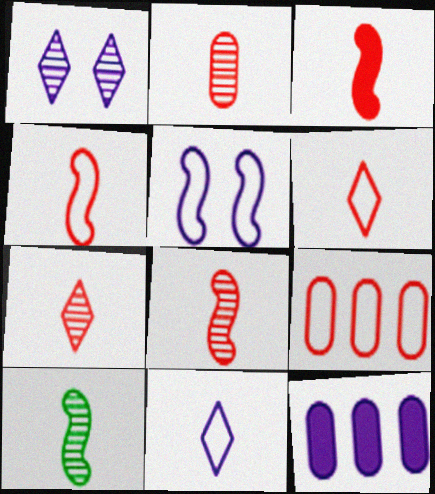[[2, 3, 6], 
[2, 7, 8], 
[3, 4, 8]]